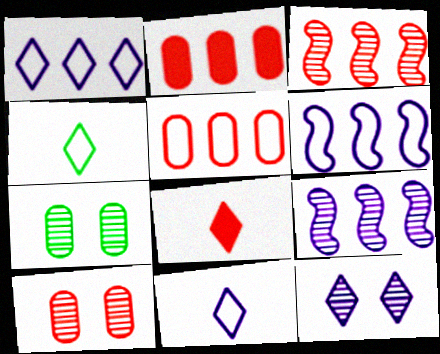[[6, 7, 8]]